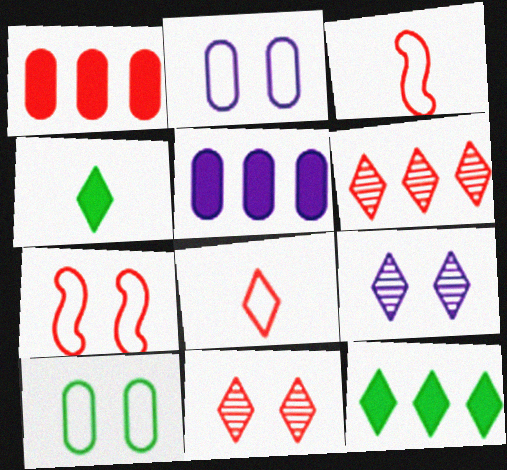[[1, 3, 11], 
[8, 9, 12]]